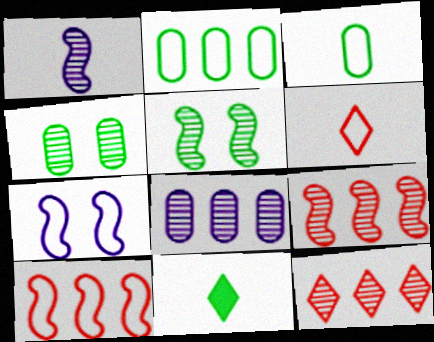[[1, 4, 12], 
[1, 5, 9], 
[2, 5, 11], 
[2, 6, 7]]